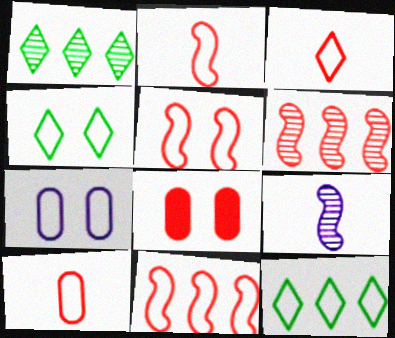[[2, 3, 10], 
[2, 5, 11], 
[2, 7, 12], 
[3, 6, 8], 
[4, 5, 7], 
[8, 9, 12]]